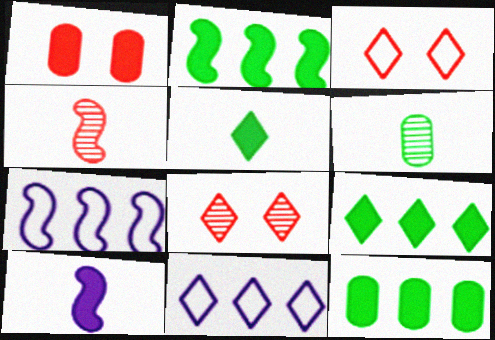[[1, 9, 10], 
[2, 9, 12], 
[5, 8, 11]]